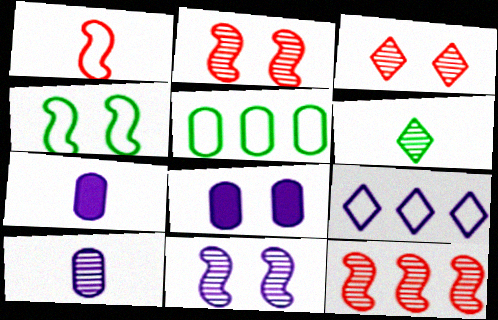[[1, 6, 7], 
[3, 4, 8], 
[7, 9, 11]]